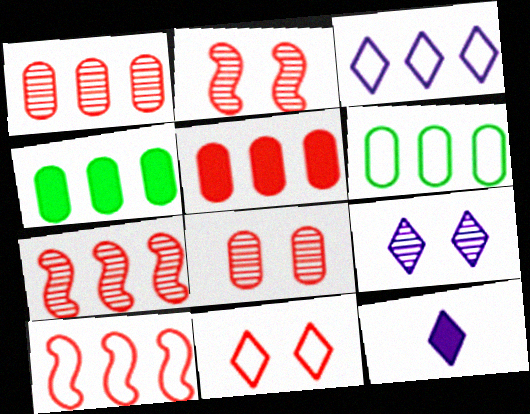[[2, 6, 12], 
[3, 4, 7], 
[3, 6, 10], 
[3, 9, 12]]